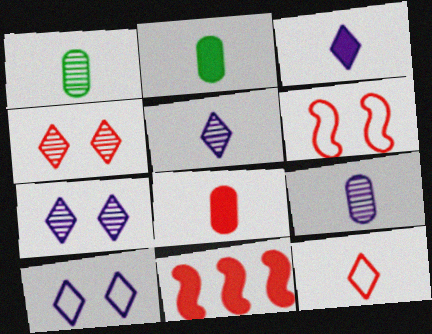[[1, 10, 11]]